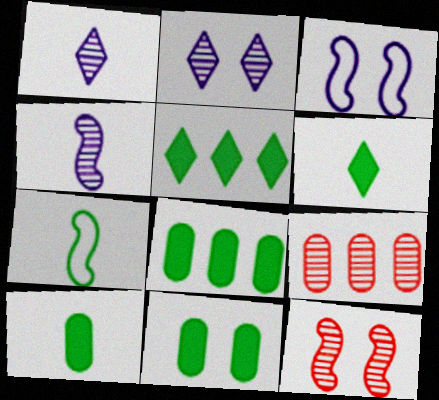[[3, 6, 9], 
[8, 10, 11]]